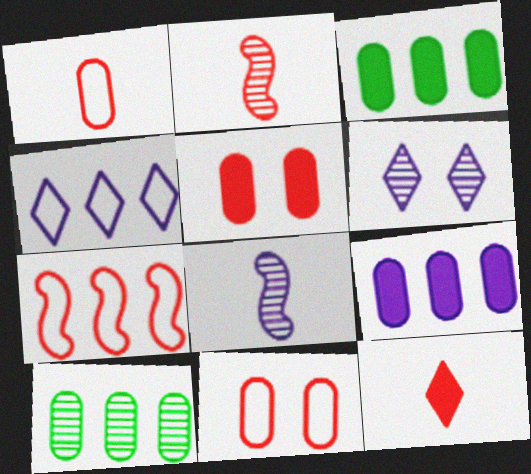[[1, 2, 12], 
[2, 6, 10]]